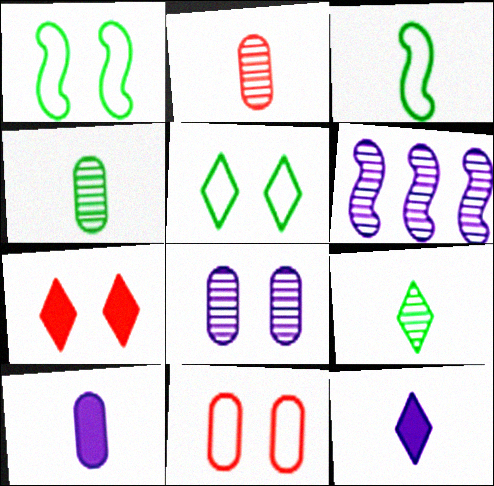[[1, 7, 8], 
[2, 3, 12]]